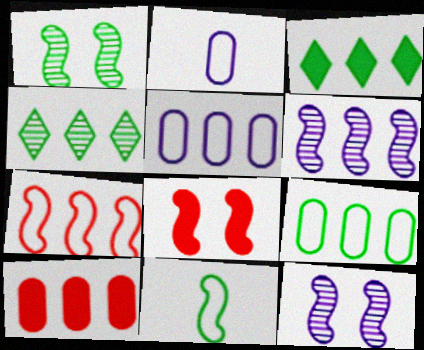[[2, 4, 8], 
[6, 8, 11]]